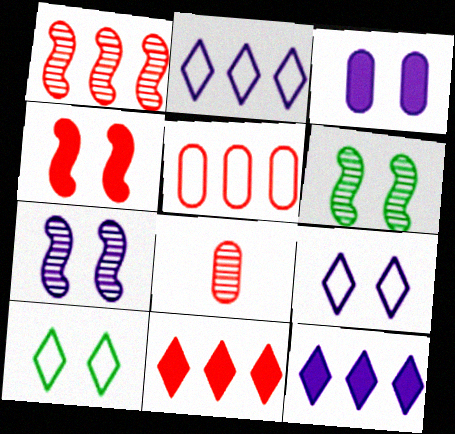[[1, 5, 11], 
[3, 7, 9]]